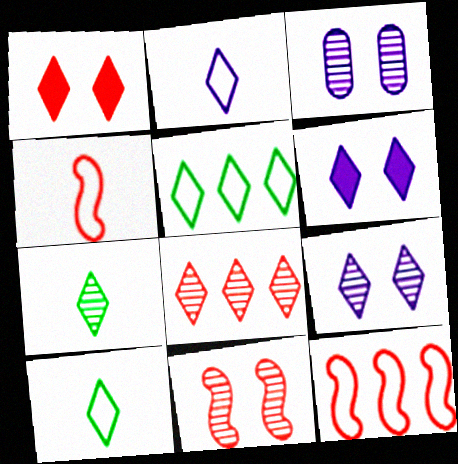[[6, 8, 10], 
[7, 8, 9]]